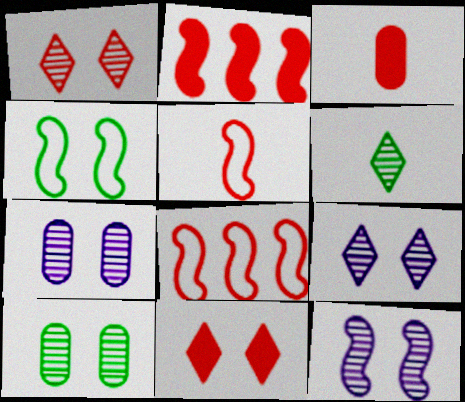[[1, 3, 8], 
[1, 10, 12], 
[2, 3, 11], 
[4, 7, 11], 
[7, 9, 12]]